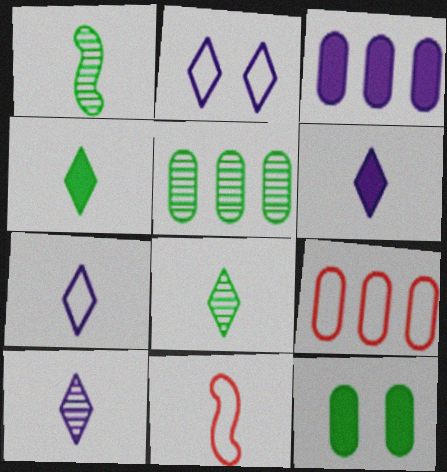[[3, 5, 9], 
[6, 7, 10]]